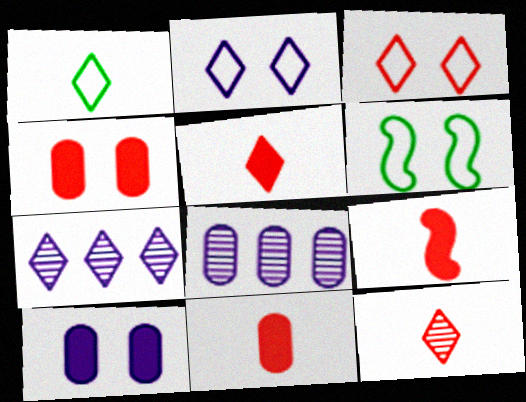[[5, 6, 8], 
[5, 9, 11], 
[6, 7, 11]]